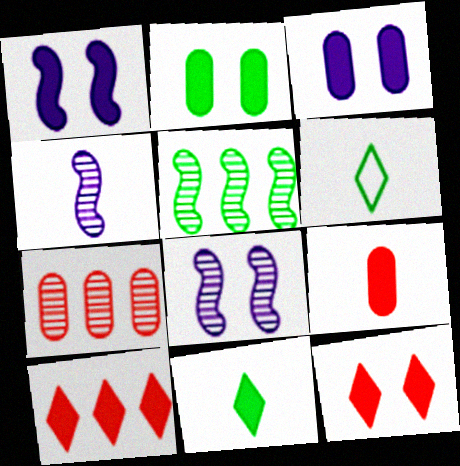[[1, 2, 12], 
[1, 6, 7], 
[2, 5, 6], 
[4, 6, 9]]